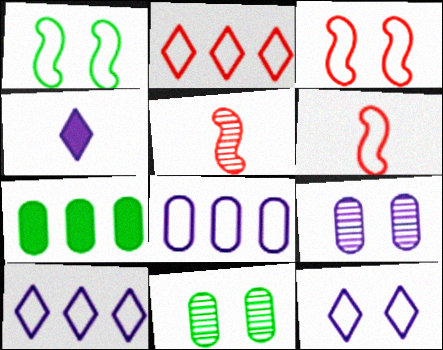[[5, 7, 12]]